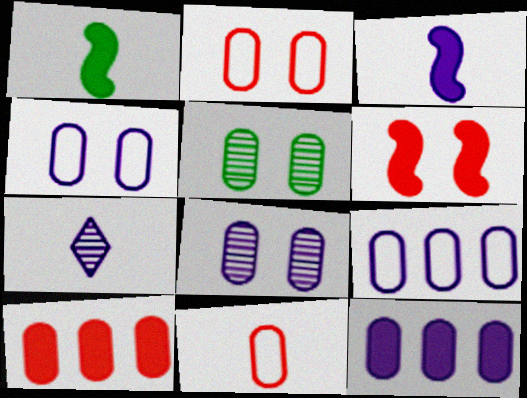[[1, 7, 11], 
[5, 11, 12]]